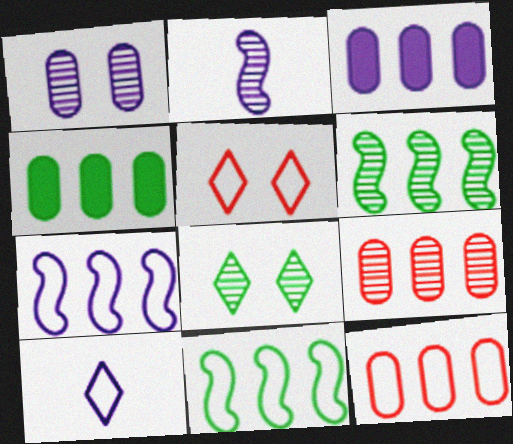[[2, 4, 5], 
[2, 8, 9]]